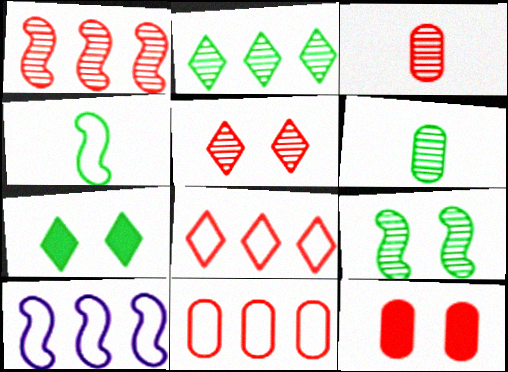[[1, 3, 5], 
[2, 6, 9], 
[3, 7, 10], 
[3, 11, 12]]